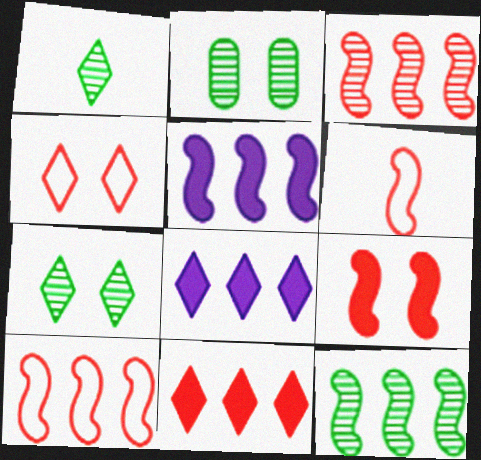[[1, 2, 12], 
[1, 4, 8], 
[2, 6, 8], 
[3, 6, 9], 
[5, 10, 12]]